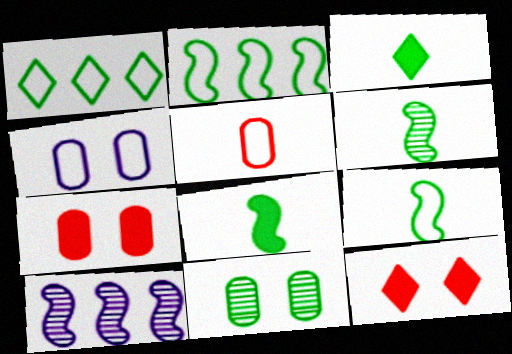[[1, 8, 11], 
[2, 3, 11], 
[4, 7, 11], 
[6, 8, 9]]